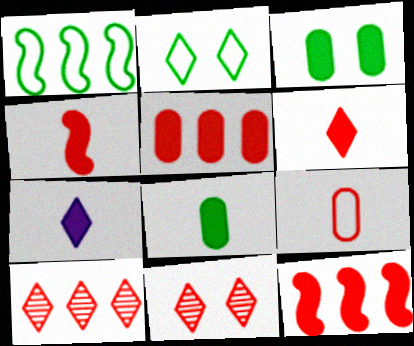[[2, 7, 10], 
[3, 7, 12], 
[4, 7, 8], 
[9, 11, 12]]